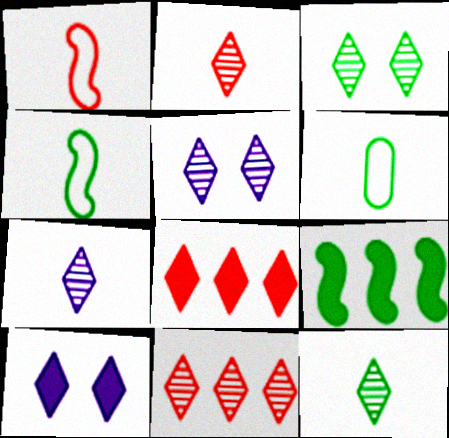[[2, 7, 12], 
[3, 6, 9], 
[3, 7, 11], 
[5, 11, 12]]